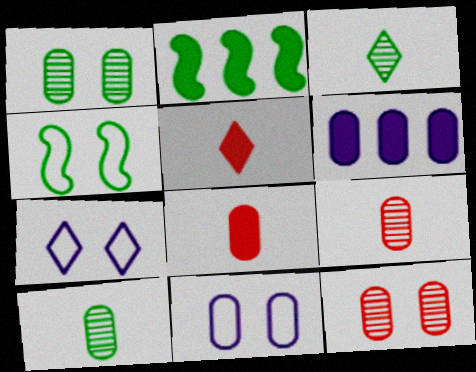[[2, 7, 9]]